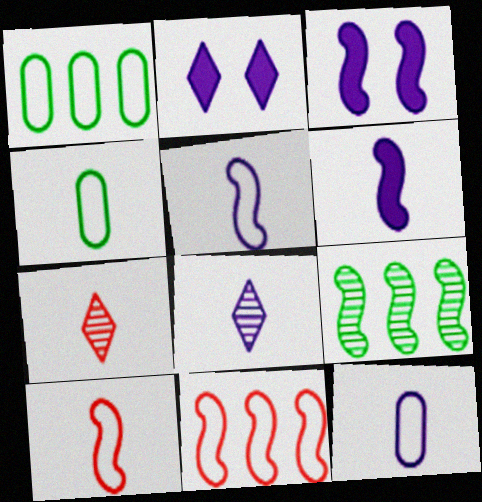[[1, 3, 7], 
[3, 9, 10], 
[4, 6, 7], 
[6, 8, 12]]